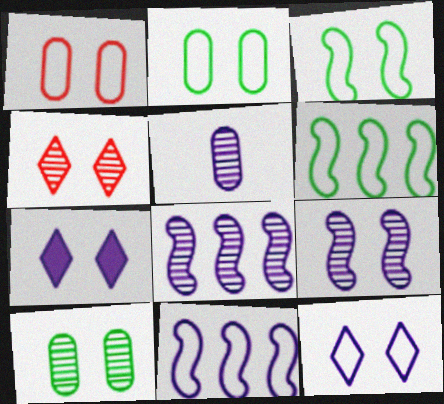[[1, 3, 12], 
[4, 9, 10], 
[5, 7, 11]]